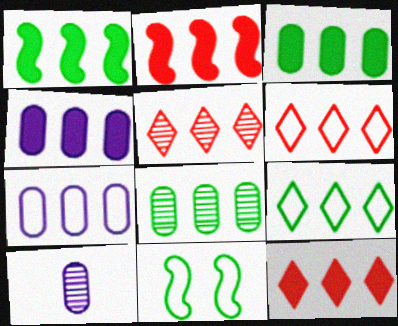[[1, 4, 12], 
[1, 5, 7], 
[1, 8, 9], 
[5, 6, 12], 
[10, 11, 12]]